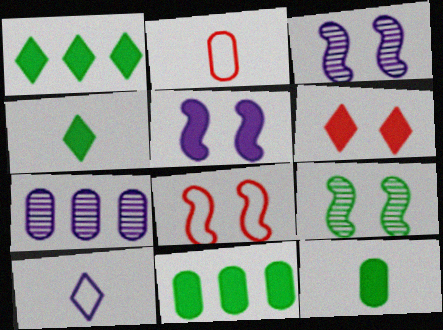[[1, 2, 3], 
[4, 7, 8], 
[5, 7, 10], 
[5, 8, 9]]